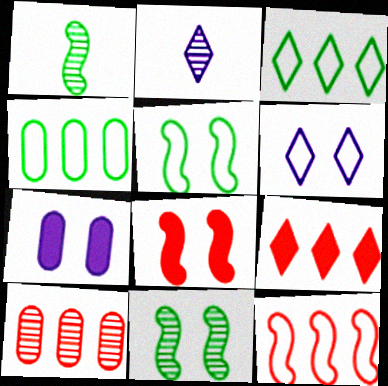[[2, 4, 8], 
[2, 10, 11], 
[9, 10, 12]]